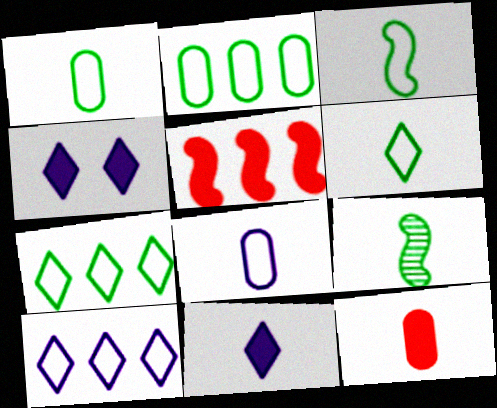[[1, 3, 6]]